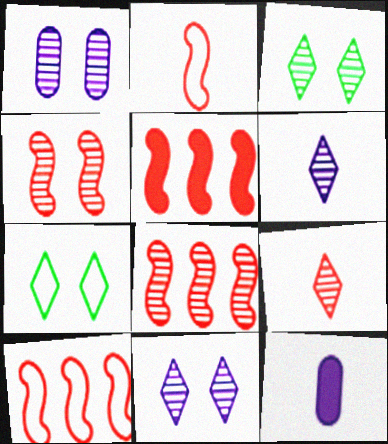[[1, 3, 4], 
[2, 4, 5], 
[3, 10, 12], 
[5, 8, 10], 
[7, 8, 12]]